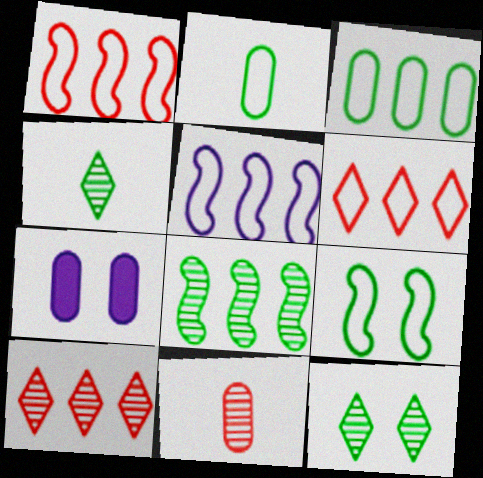[[1, 4, 7], 
[3, 5, 6], 
[3, 7, 11]]